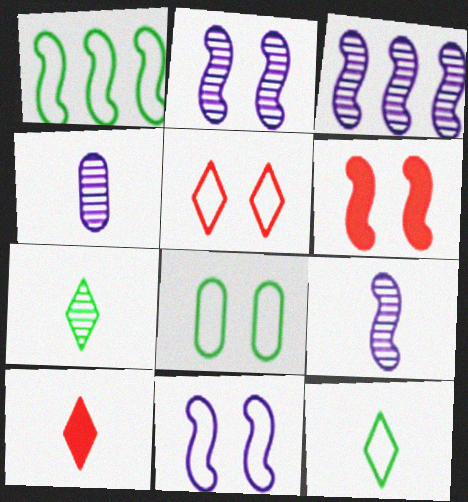[[1, 6, 9], 
[1, 8, 12], 
[2, 3, 9], 
[3, 8, 10], 
[5, 8, 11]]